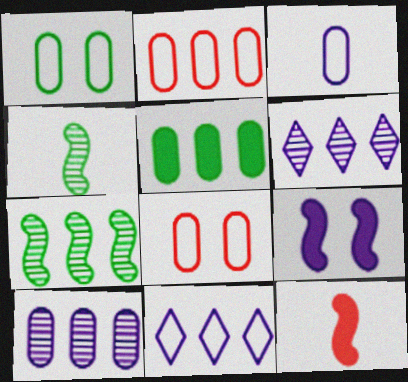[[1, 2, 3], 
[1, 6, 12], 
[2, 5, 10], 
[3, 6, 9]]